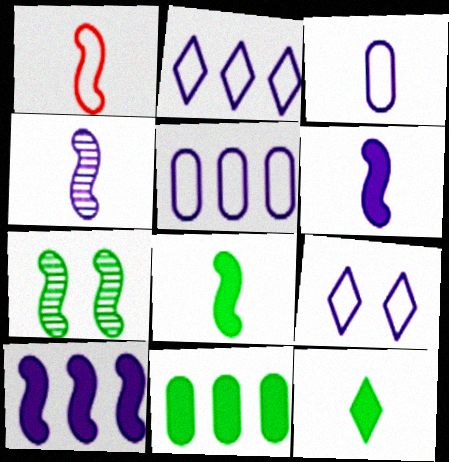[[1, 4, 8], 
[1, 7, 10]]